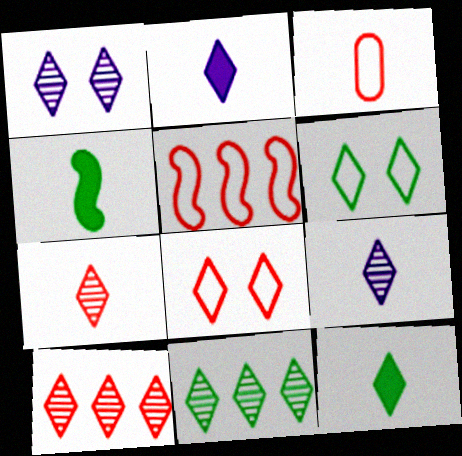[[1, 7, 11], 
[2, 6, 10], 
[2, 8, 11], 
[3, 4, 9], 
[3, 5, 8], 
[6, 11, 12]]